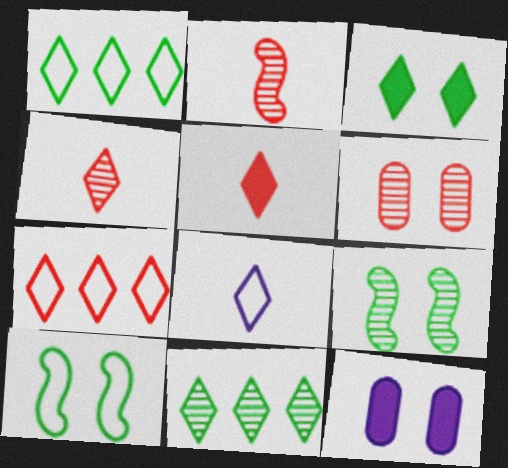[[1, 2, 12]]